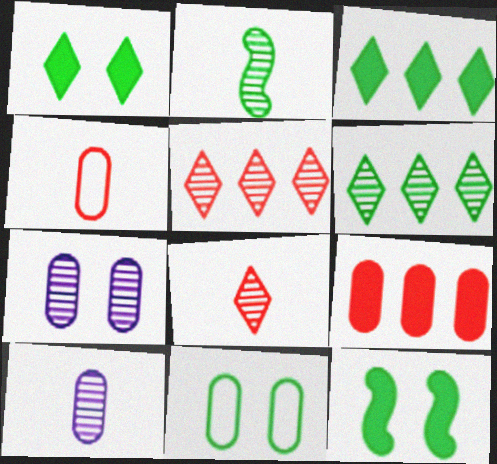[[2, 3, 11], 
[2, 5, 7], 
[2, 8, 10], 
[9, 10, 11]]